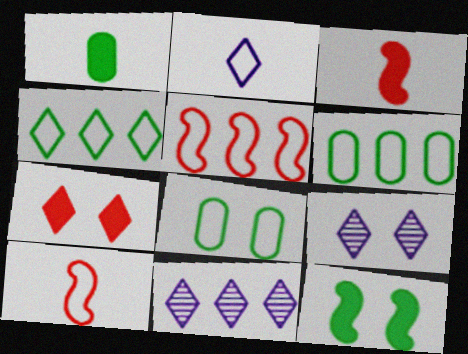[[1, 5, 9], 
[2, 5, 8], 
[3, 6, 9], 
[3, 8, 11]]